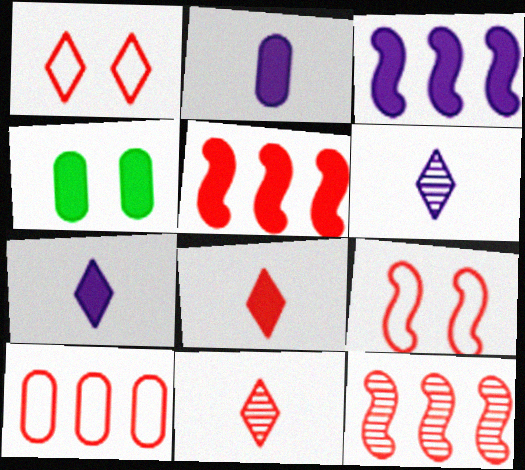[[3, 4, 8], 
[4, 5, 7]]